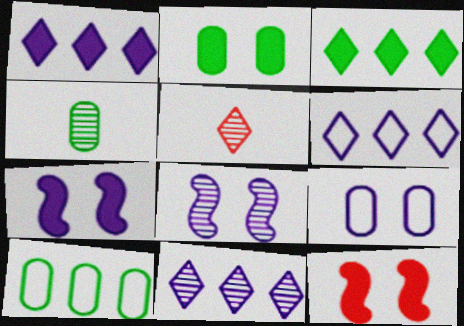[[1, 6, 11], 
[2, 4, 10], 
[4, 6, 12], 
[5, 7, 10]]